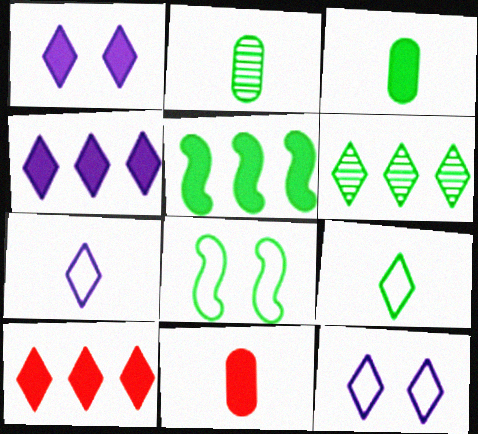[[1, 5, 11], 
[3, 6, 8]]